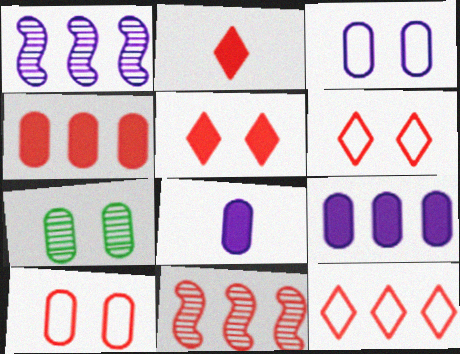[[2, 10, 11], 
[4, 11, 12]]